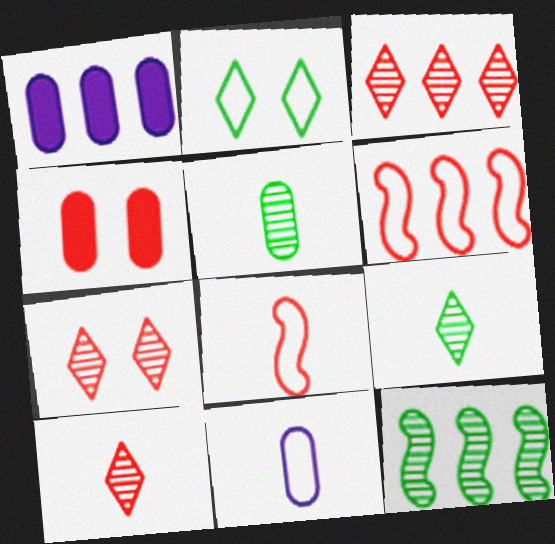[[2, 6, 11], 
[3, 4, 8], 
[3, 7, 10], 
[4, 6, 10]]